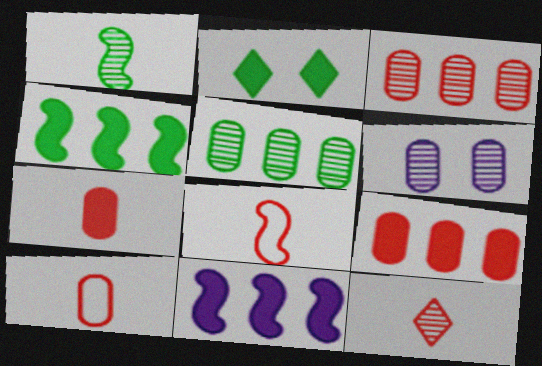[[2, 7, 11], 
[7, 8, 12]]